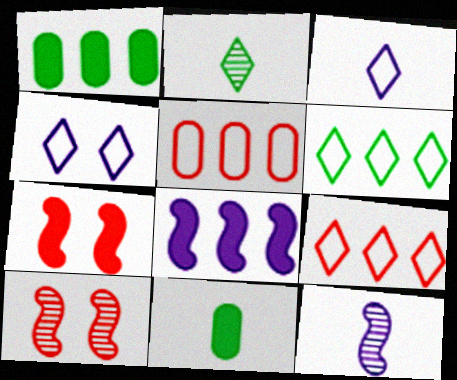[[1, 3, 10]]